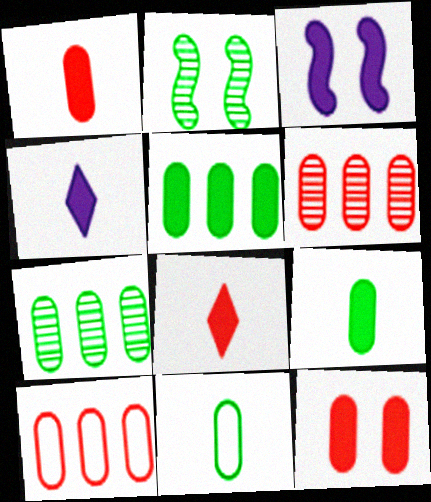[[2, 4, 10], 
[3, 5, 8]]